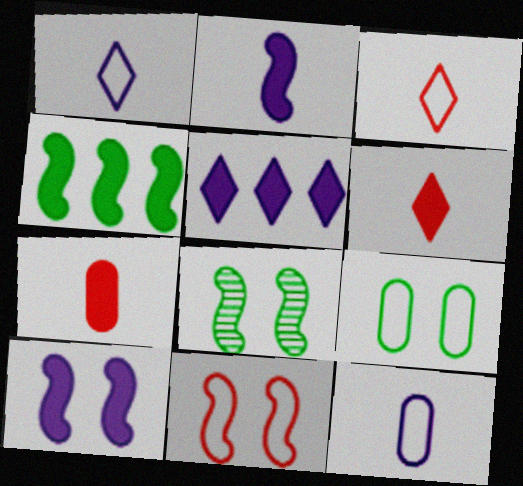[[8, 10, 11]]